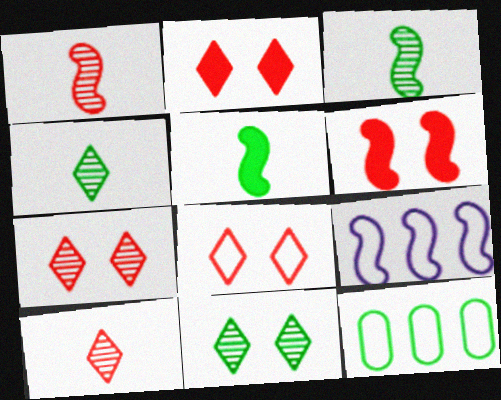[[2, 7, 8], 
[3, 6, 9], 
[5, 11, 12]]